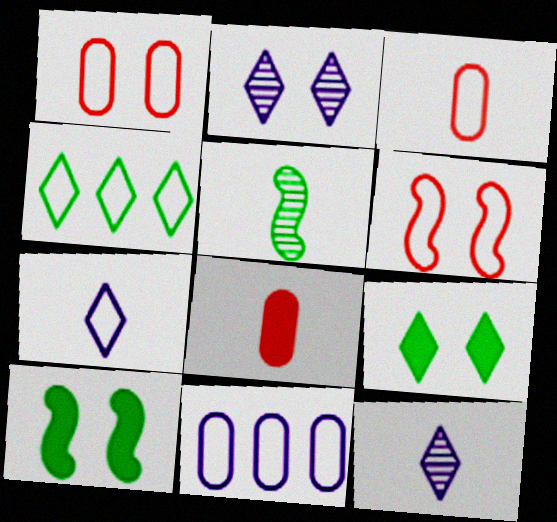[[1, 2, 10], 
[5, 7, 8]]